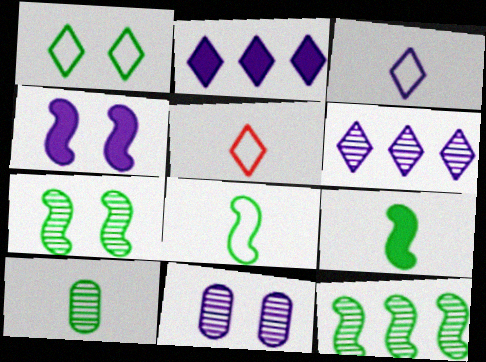[]